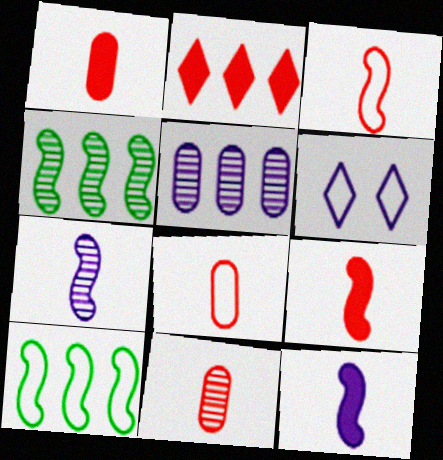[[1, 4, 6], 
[1, 8, 11], 
[2, 5, 10], 
[5, 6, 12], 
[6, 8, 10]]